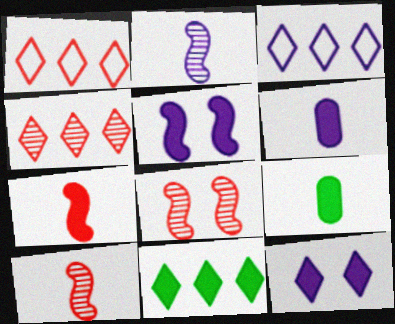[[3, 4, 11], 
[3, 8, 9]]